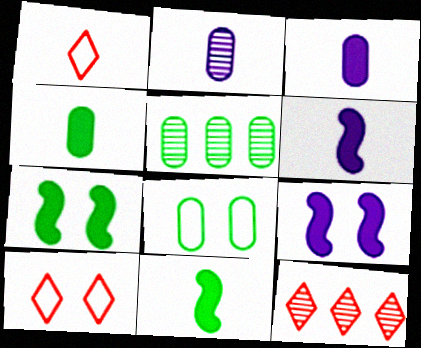[[1, 2, 11], 
[1, 5, 9], 
[4, 5, 8], 
[5, 6, 10], 
[6, 8, 12]]